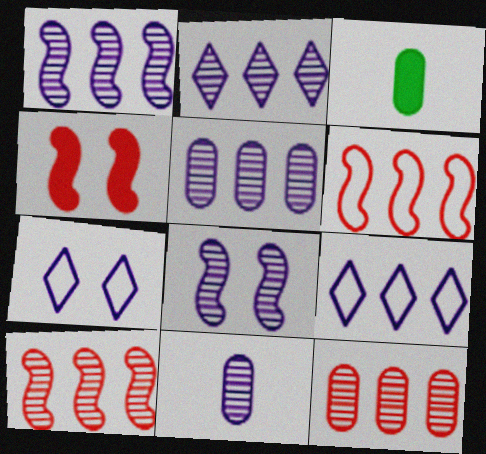[[1, 2, 5], 
[2, 8, 11], 
[3, 7, 10]]